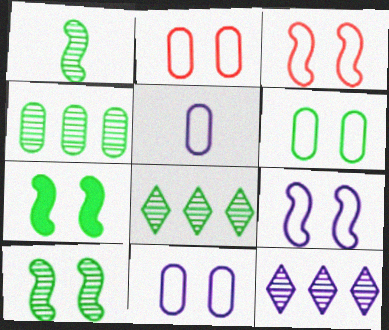[[2, 6, 11]]